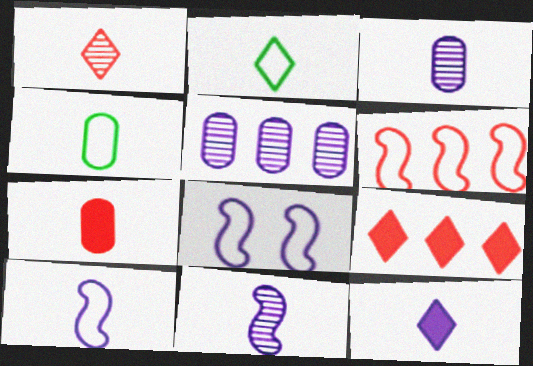[[1, 2, 12], 
[2, 7, 11], 
[3, 4, 7], 
[3, 10, 12], 
[5, 8, 12]]